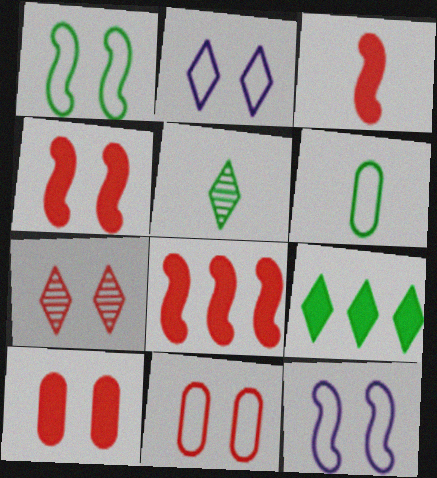[[1, 2, 11], 
[3, 4, 8], 
[4, 7, 11]]